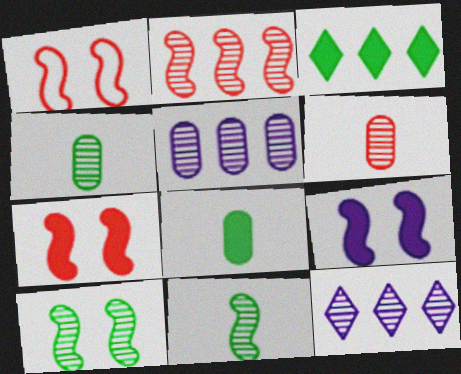[[1, 8, 12], 
[1, 9, 10], 
[6, 10, 12]]